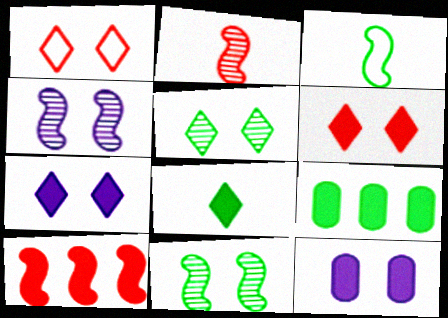[[1, 5, 7], 
[1, 11, 12], 
[3, 4, 10], 
[3, 5, 9], 
[8, 10, 12]]